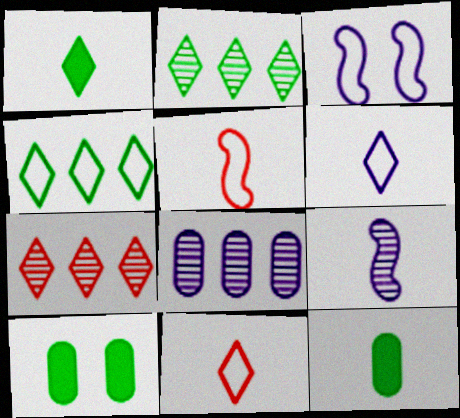[[3, 7, 12], 
[9, 11, 12]]